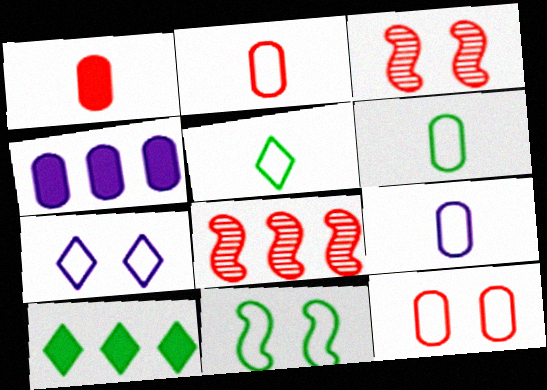[[2, 6, 9], 
[3, 4, 5], 
[3, 9, 10], 
[7, 11, 12]]